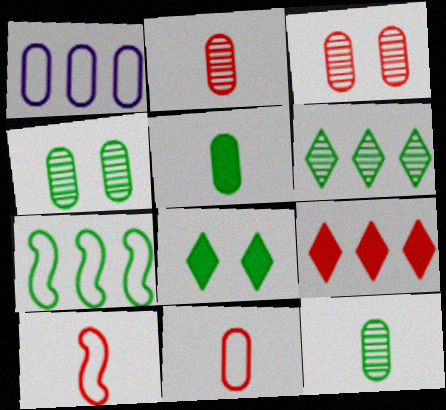[[1, 3, 5], 
[3, 9, 10], 
[7, 8, 12]]